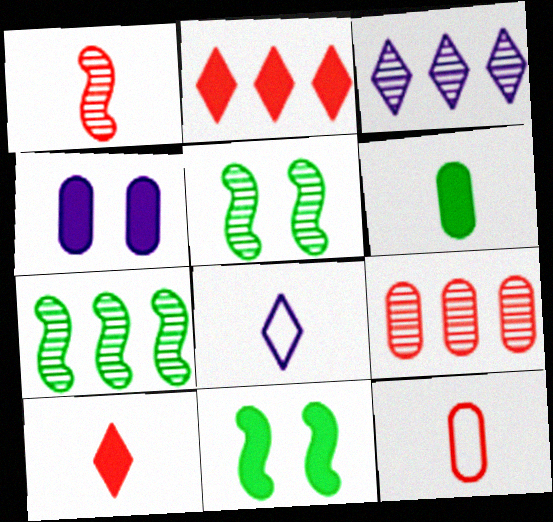[[1, 6, 8], 
[1, 10, 12], 
[3, 7, 9], 
[3, 11, 12], 
[8, 9, 11]]